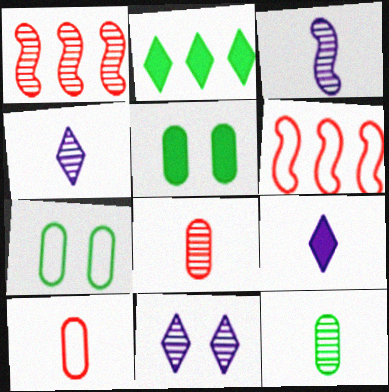[[1, 7, 9], 
[1, 11, 12], 
[4, 5, 6]]